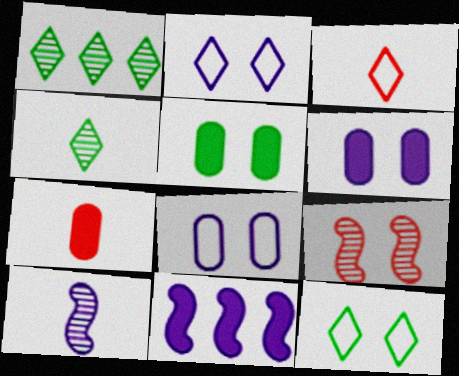[[2, 5, 9], 
[6, 9, 12]]